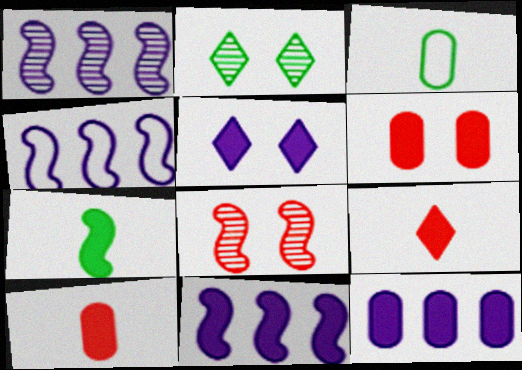[[1, 4, 11], 
[2, 4, 10], 
[4, 7, 8]]